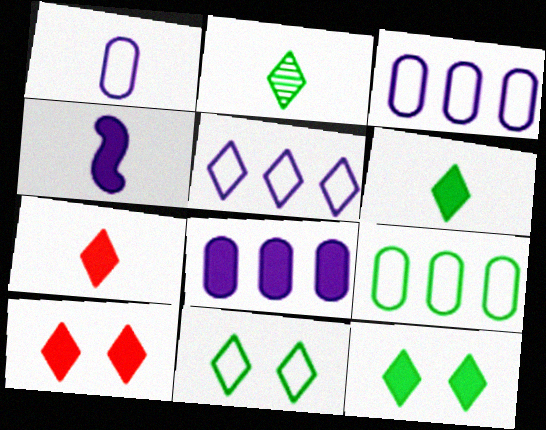[[2, 5, 10]]